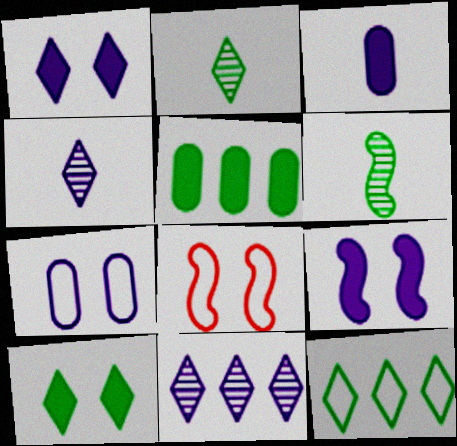[[2, 10, 12], 
[4, 5, 8]]